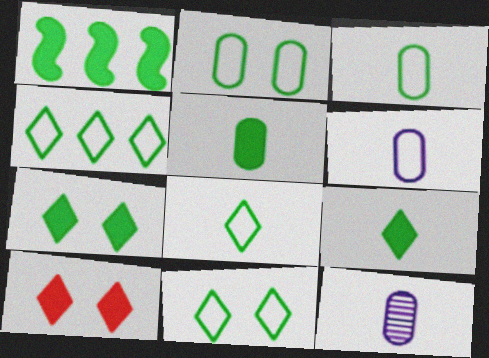[[1, 5, 7], 
[4, 8, 11]]